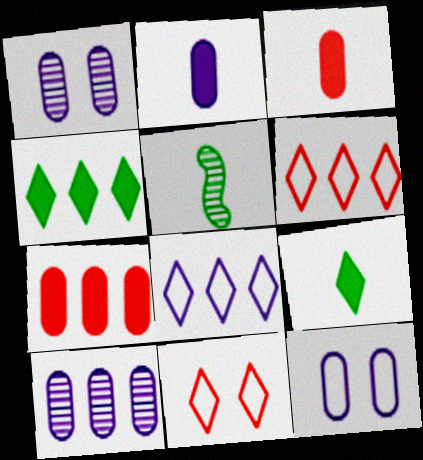[[2, 10, 12]]